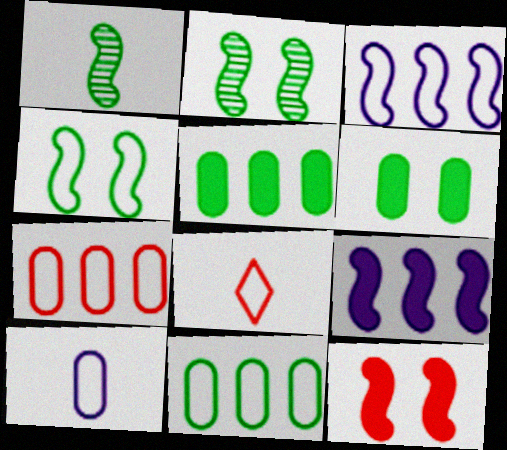[[1, 3, 12]]